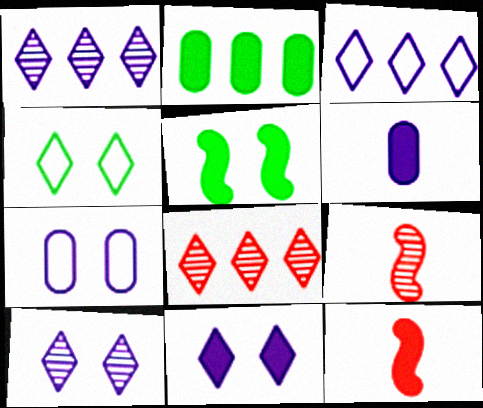[[2, 11, 12]]